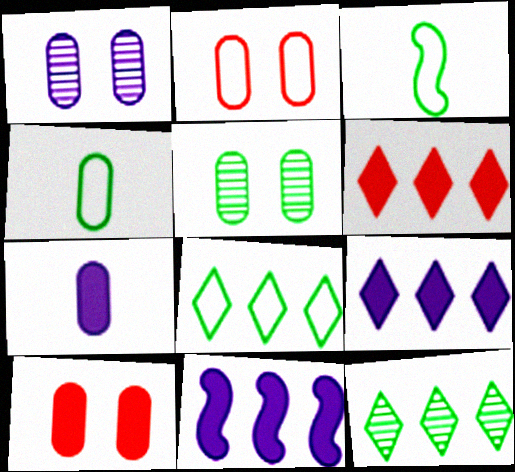[[1, 3, 6]]